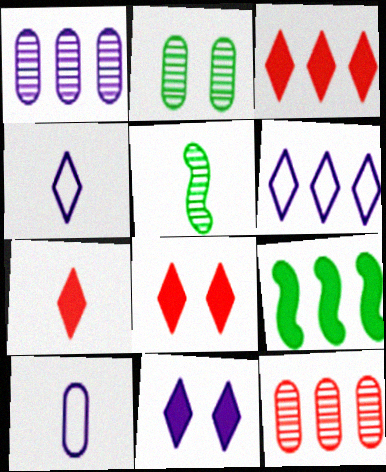[[3, 7, 8], 
[5, 7, 10], 
[6, 9, 12]]